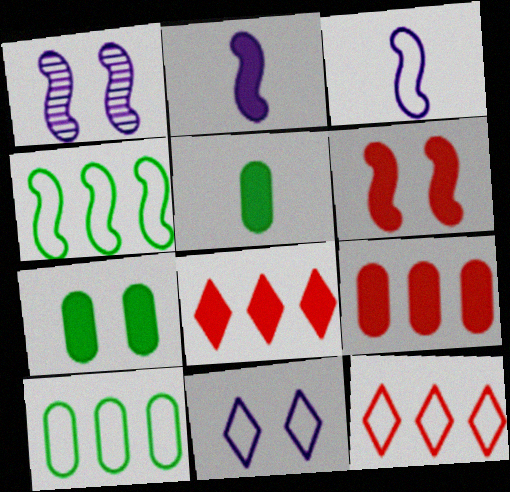[[1, 5, 12], 
[2, 7, 8]]